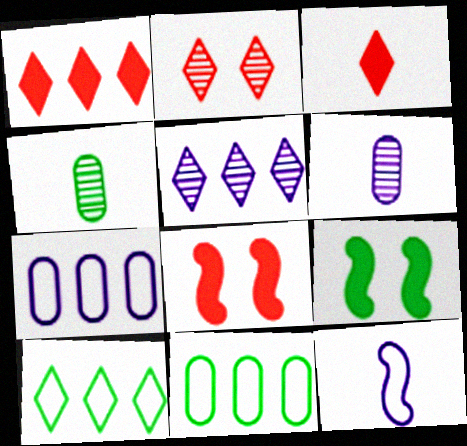[[1, 5, 10], 
[3, 4, 12], 
[4, 9, 10], 
[6, 8, 10]]